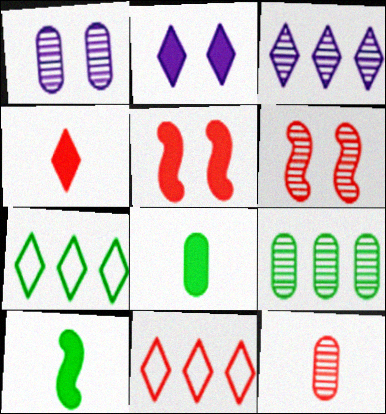[[1, 9, 12], 
[1, 10, 11], 
[5, 11, 12]]